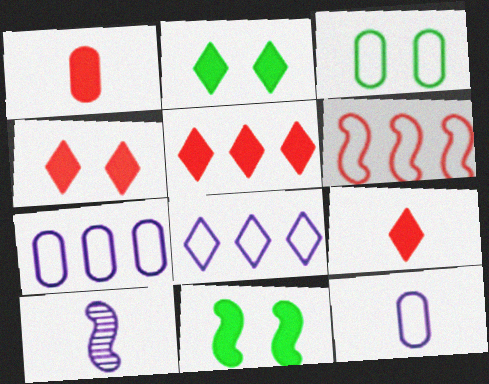[[3, 5, 10], 
[4, 5, 9], 
[6, 10, 11]]